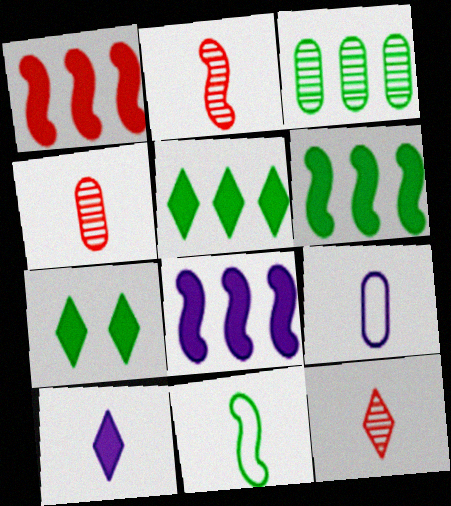[[1, 6, 8], 
[2, 4, 12], 
[3, 7, 11], 
[4, 10, 11]]